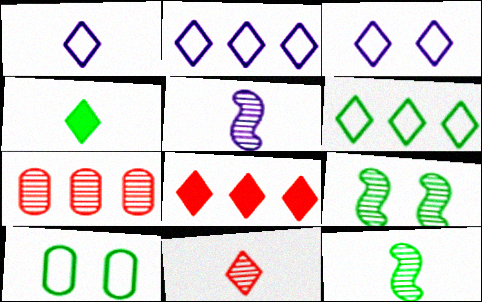[[1, 2, 3], 
[1, 4, 11], 
[5, 8, 10]]